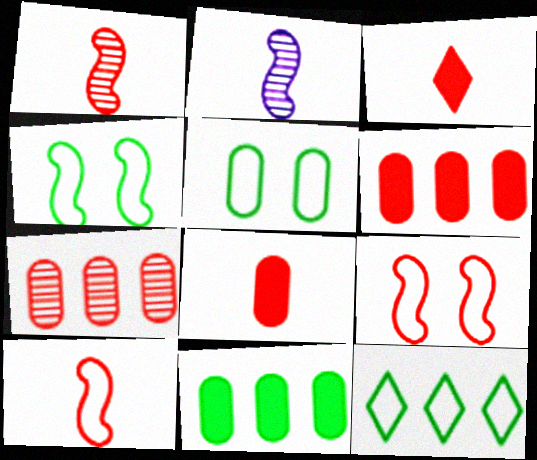[[3, 7, 9]]